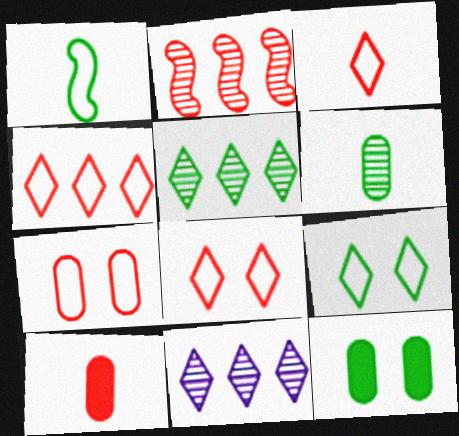[[1, 5, 12], 
[2, 8, 10], 
[3, 4, 8]]